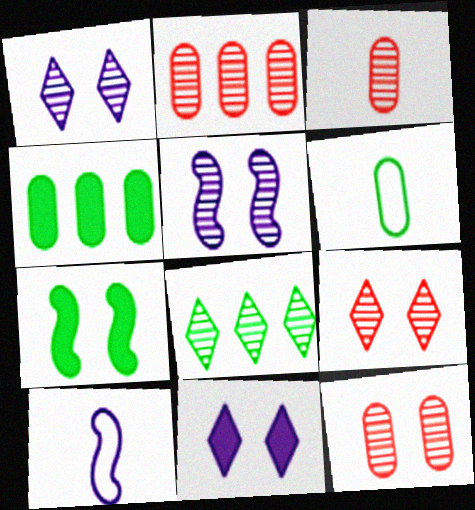[[2, 3, 12], 
[3, 5, 8], 
[4, 9, 10], 
[6, 7, 8]]